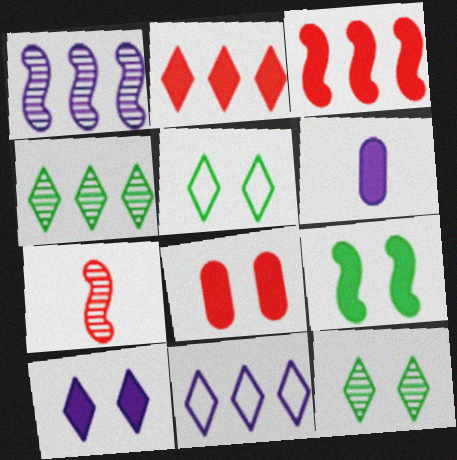[[2, 4, 11], 
[2, 6, 9], 
[8, 9, 10]]